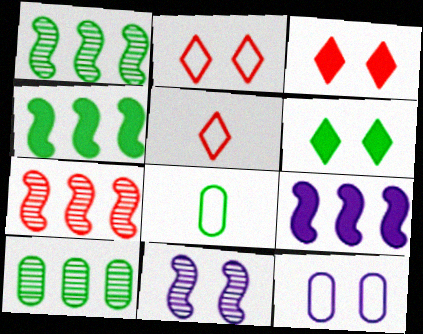[[1, 6, 8]]